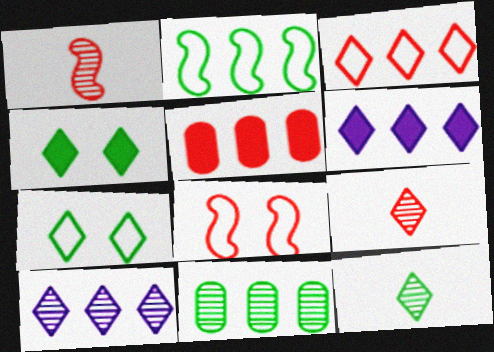[[2, 5, 10], 
[5, 8, 9], 
[6, 7, 9]]